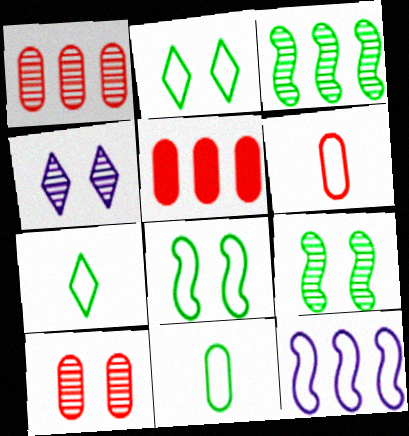[[2, 6, 12], 
[4, 9, 10], 
[5, 6, 10]]